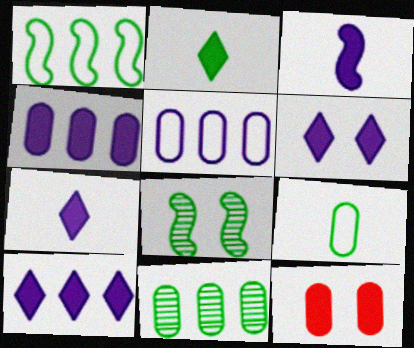[[3, 4, 6], 
[6, 7, 10]]